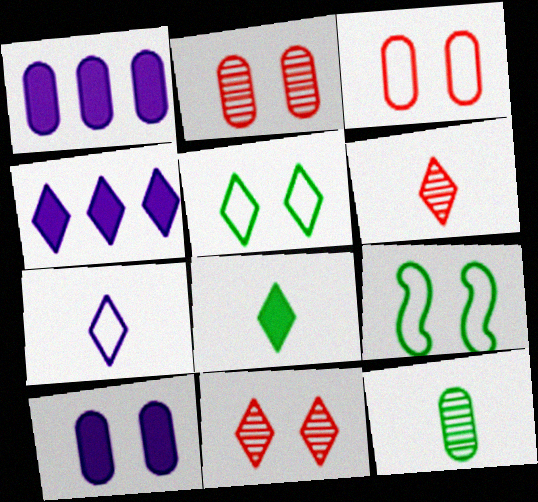[[1, 3, 12], 
[1, 6, 9], 
[4, 5, 6], 
[6, 7, 8], 
[9, 10, 11]]